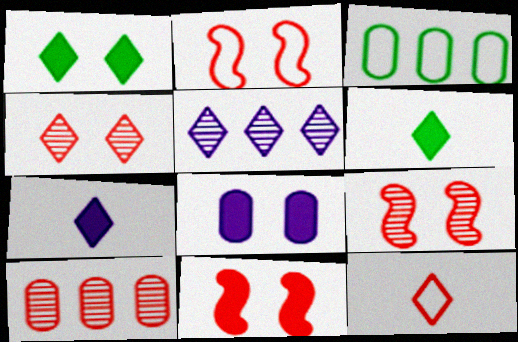[[1, 5, 12], 
[1, 8, 11], 
[2, 9, 11], 
[3, 7, 9], 
[10, 11, 12]]